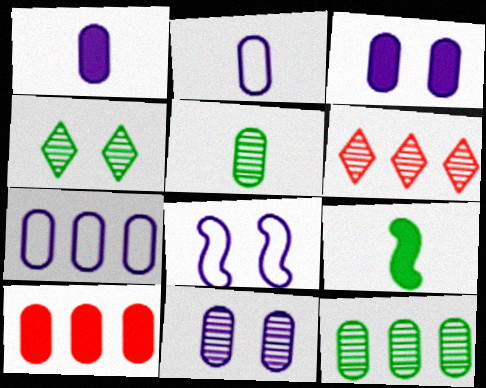[[1, 7, 11], 
[7, 10, 12]]